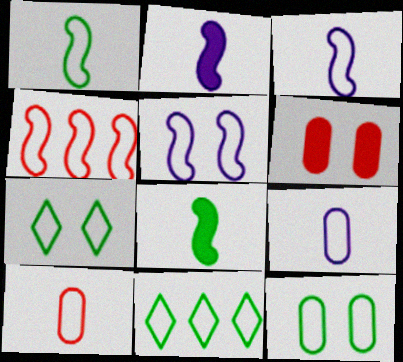[[1, 4, 5], 
[1, 11, 12], 
[4, 7, 9], 
[5, 10, 11]]